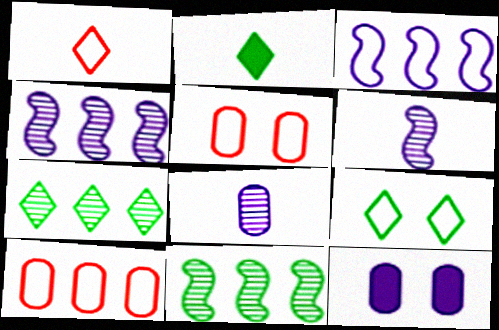[[1, 11, 12], 
[2, 4, 5], 
[2, 7, 9]]